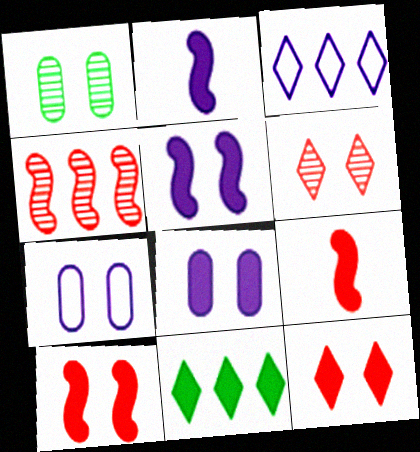[[1, 3, 9], 
[8, 9, 11]]